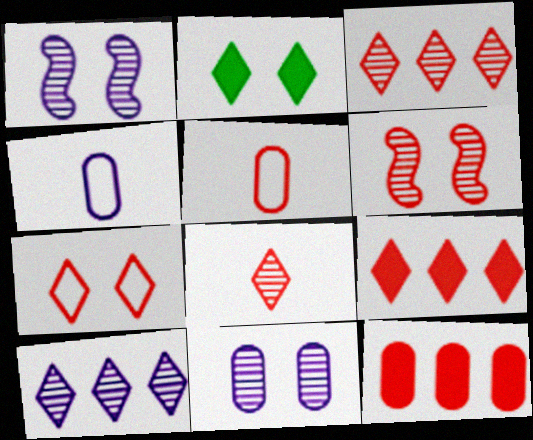[[5, 6, 9], 
[7, 8, 9]]